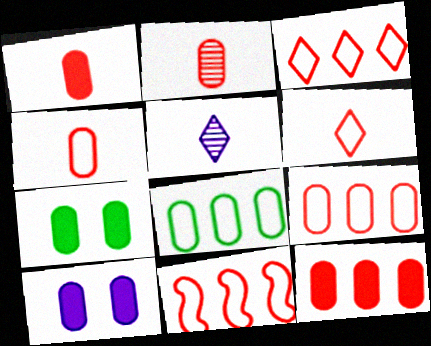[[1, 2, 4], 
[2, 8, 10], 
[3, 9, 11], 
[5, 7, 11]]